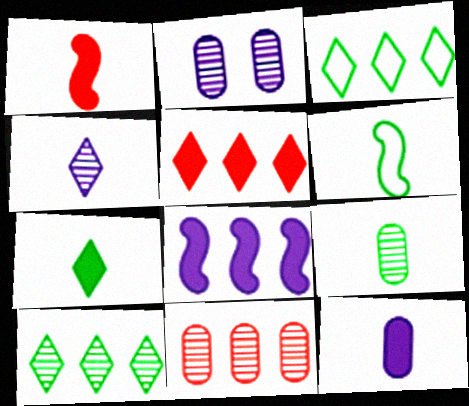[[1, 2, 3], 
[1, 7, 12], 
[2, 5, 6], 
[2, 9, 11], 
[3, 8, 11], 
[6, 7, 9]]